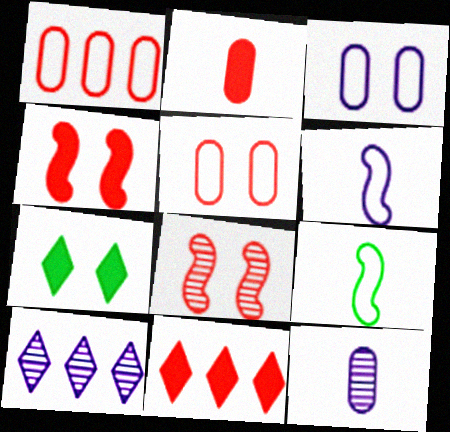[[2, 4, 11], 
[3, 7, 8]]